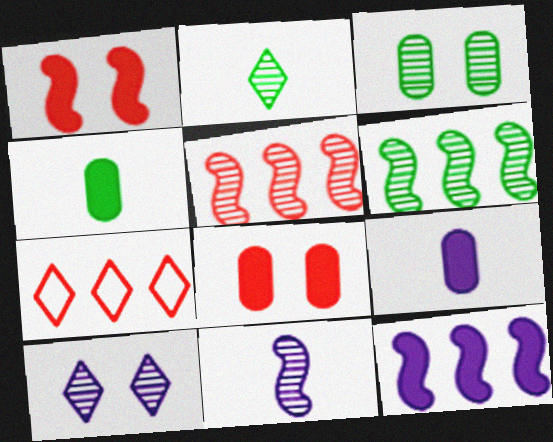[[2, 3, 6]]